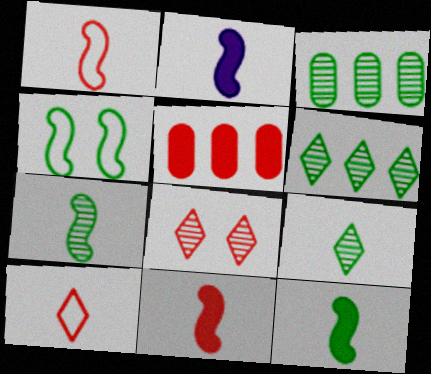[[1, 2, 7], 
[1, 5, 8], 
[2, 11, 12]]